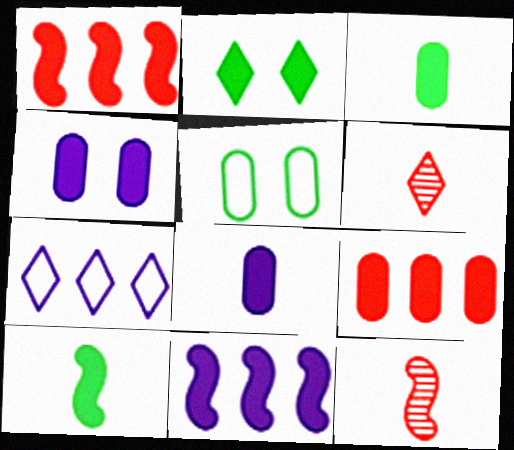[[1, 2, 8], 
[2, 6, 7], 
[3, 4, 9], 
[5, 6, 11]]